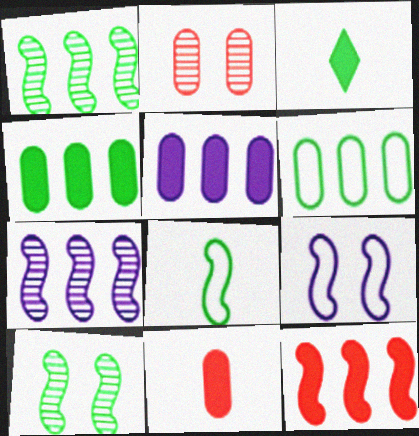[[3, 6, 10]]